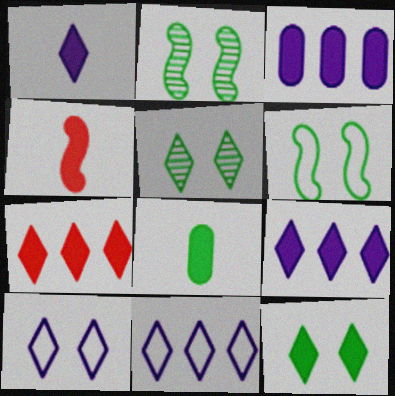[[1, 4, 8], 
[1, 7, 12], 
[3, 4, 12]]